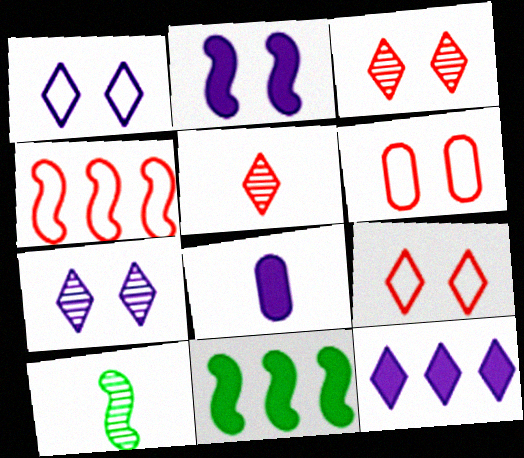[[2, 4, 10], 
[2, 8, 12], 
[6, 10, 12]]